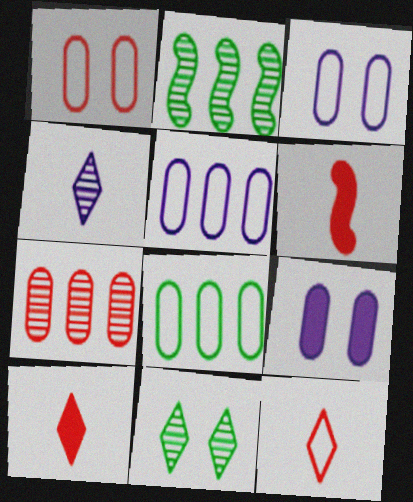[[2, 3, 10], 
[2, 9, 12], 
[5, 6, 11]]